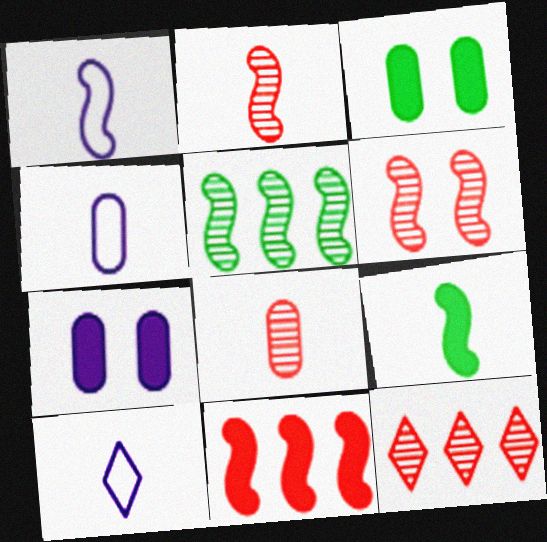[[1, 2, 9], 
[1, 3, 12], 
[1, 4, 10], 
[6, 8, 12], 
[8, 9, 10]]